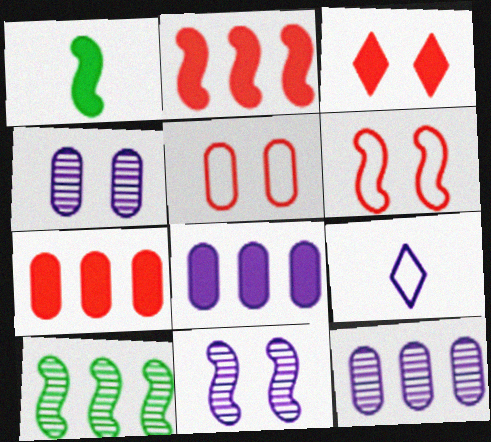[[1, 3, 8], 
[8, 9, 11]]